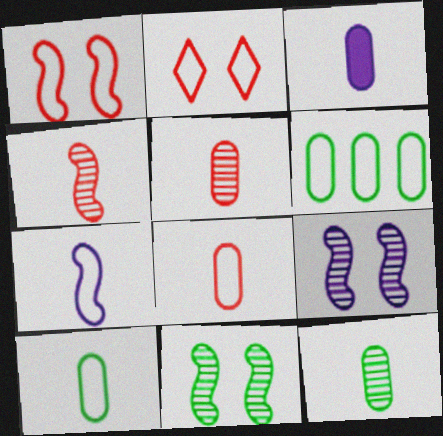[[2, 6, 7], 
[3, 5, 10], 
[3, 8, 12]]